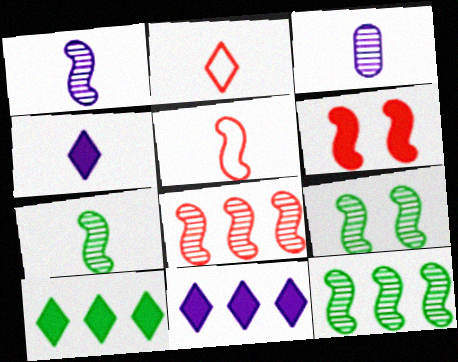[[1, 8, 9], 
[5, 6, 8], 
[7, 9, 12]]